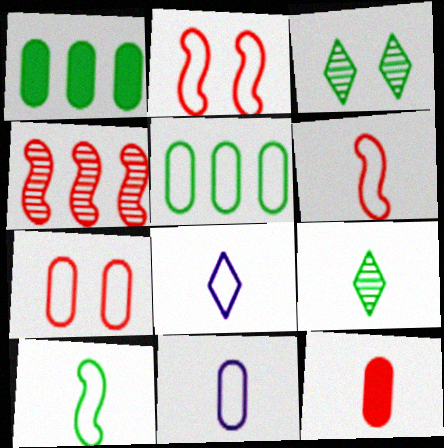[[1, 3, 10], 
[2, 5, 8], 
[5, 7, 11]]